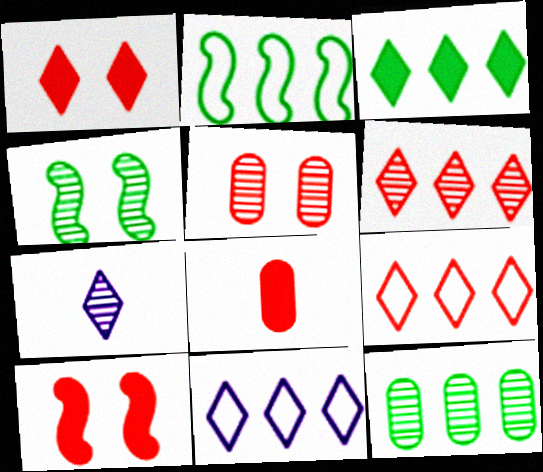[[2, 3, 12], 
[3, 6, 11], 
[4, 8, 11]]